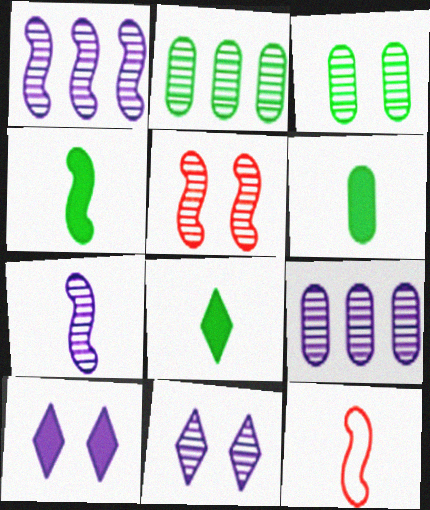[[2, 10, 12], 
[3, 5, 11], 
[4, 6, 8], 
[4, 7, 12], 
[7, 9, 11]]